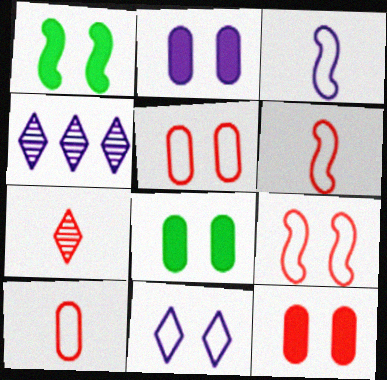[[1, 4, 10], 
[2, 3, 4], 
[2, 8, 12], 
[4, 6, 8]]